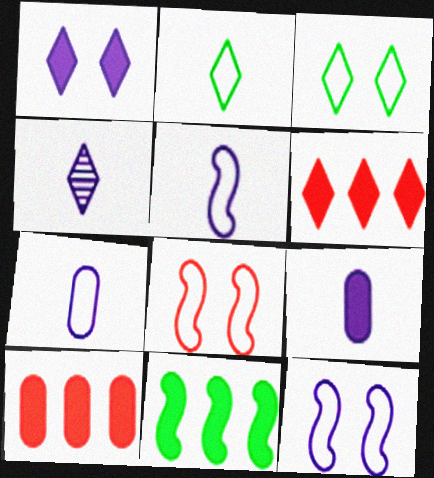[[3, 4, 6], 
[4, 5, 9]]